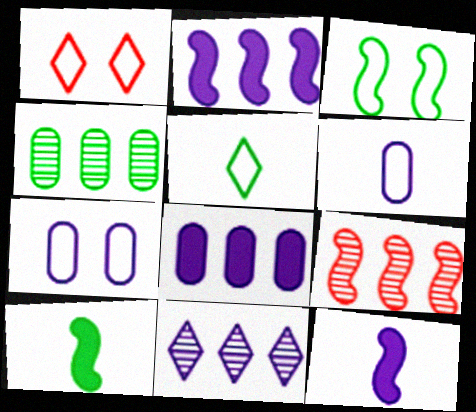[[1, 3, 7], 
[1, 4, 12], 
[3, 9, 12], 
[4, 9, 11], 
[7, 11, 12]]